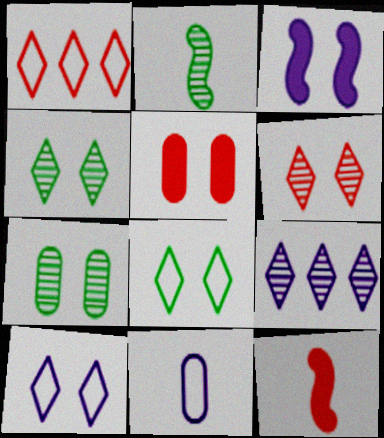[[3, 9, 11]]